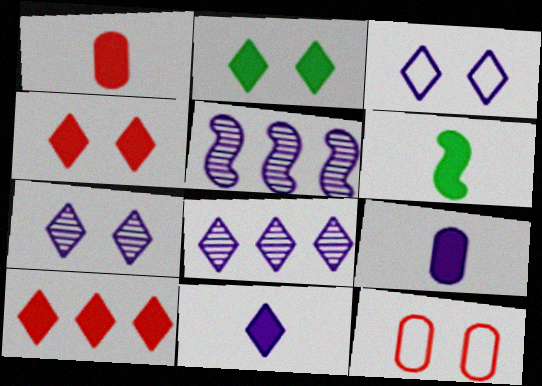[[1, 6, 11], 
[2, 10, 11], 
[3, 5, 9], 
[3, 8, 11], 
[6, 8, 12]]